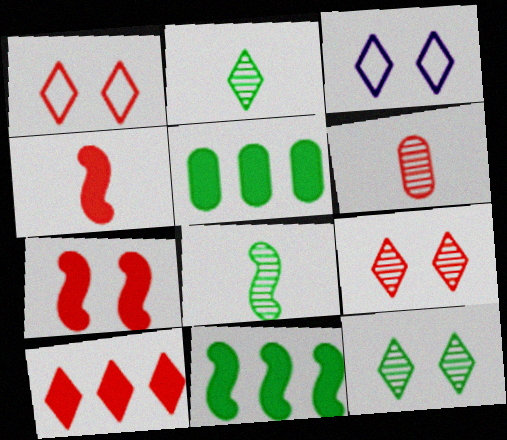[[2, 3, 10], 
[3, 6, 11]]